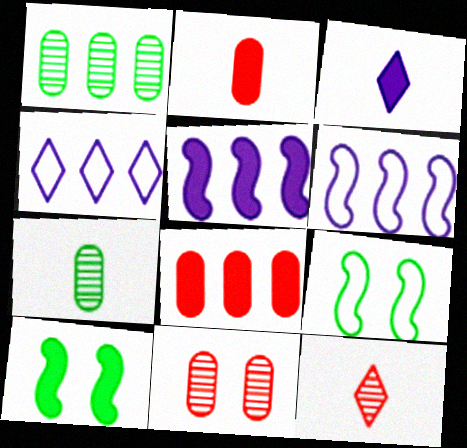[[3, 8, 10]]